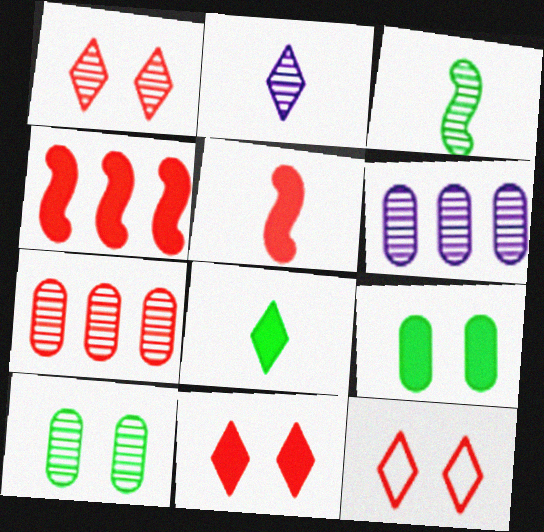[[1, 3, 6], 
[1, 11, 12], 
[5, 7, 12]]